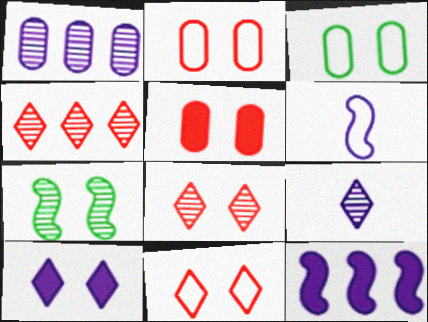[[1, 6, 10], 
[2, 7, 10]]